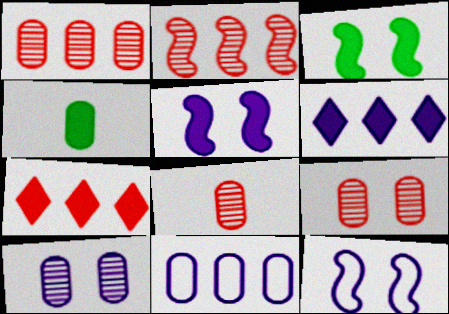[[1, 8, 9], 
[4, 5, 7], 
[4, 9, 11]]